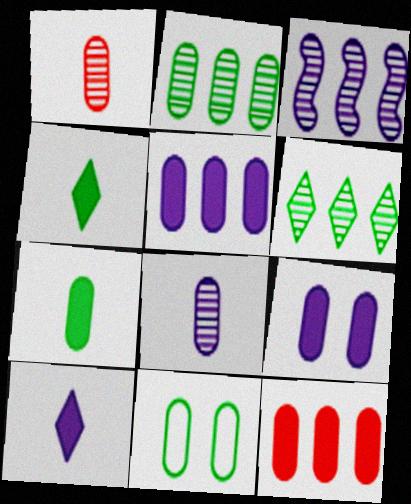[[1, 5, 11], 
[2, 7, 11], 
[7, 9, 12], 
[8, 11, 12]]